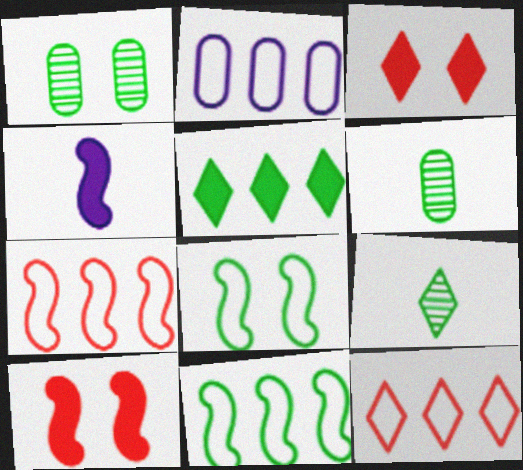[[1, 4, 12], 
[2, 9, 10], 
[2, 11, 12], 
[5, 6, 8]]